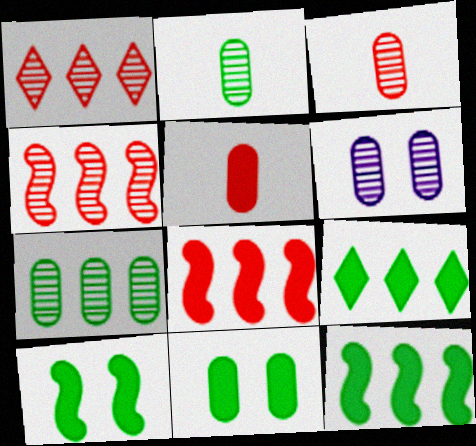[[3, 6, 7]]